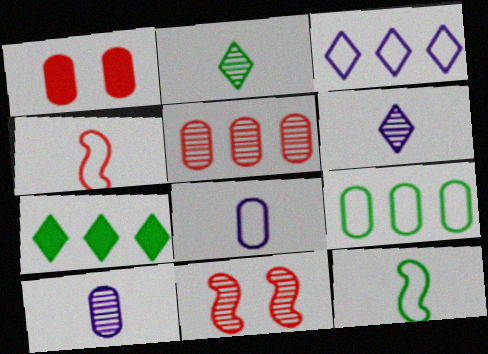[[1, 9, 10], 
[7, 8, 11]]